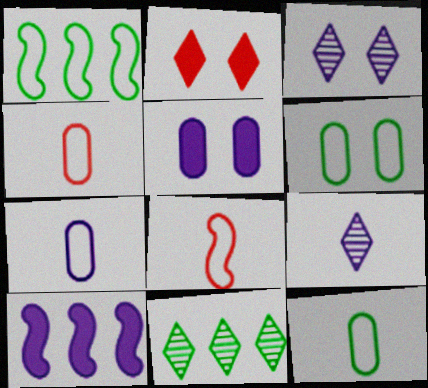[[3, 7, 10], 
[4, 7, 12], 
[5, 8, 11]]